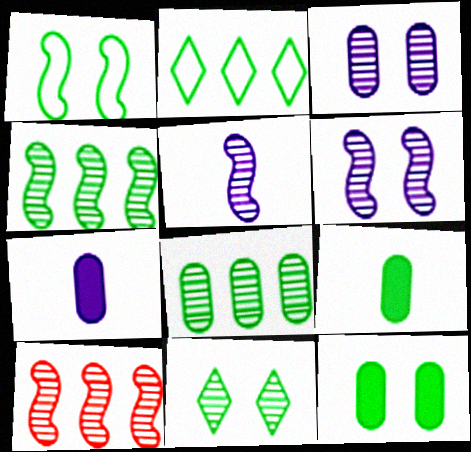[[1, 11, 12]]